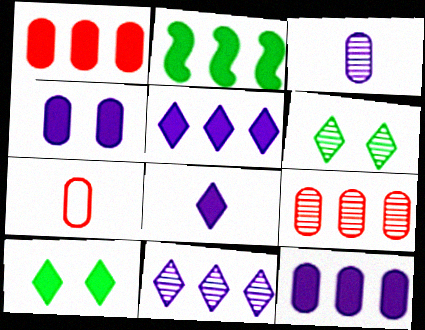[[1, 2, 5]]